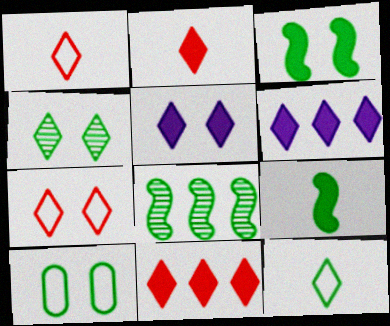[[1, 4, 6], 
[3, 4, 10], 
[4, 5, 7]]